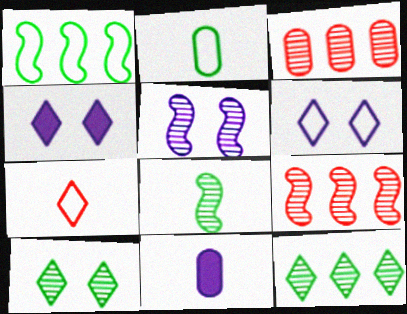[[2, 4, 9], 
[4, 7, 12], 
[5, 8, 9], 
[7, 8, 11]]